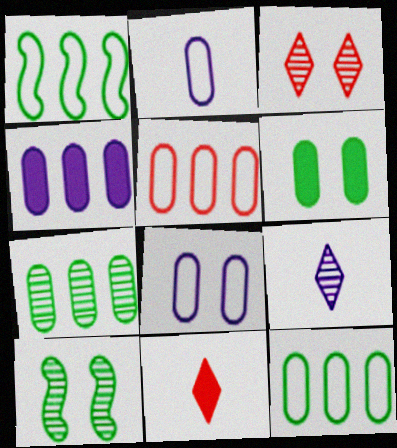[[4, 5, 7]]